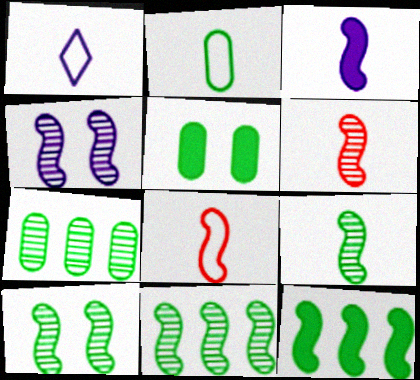[[1, 2, 8], 
[2, 5, 7], 
[3, 8, 9], 
[4, 6, 11], 
[4, 8, 12], 
[9, 10, 11]]